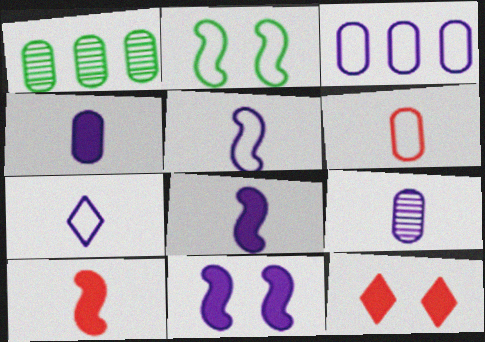[[1, 5, 12], 
[7, 8, 9]]